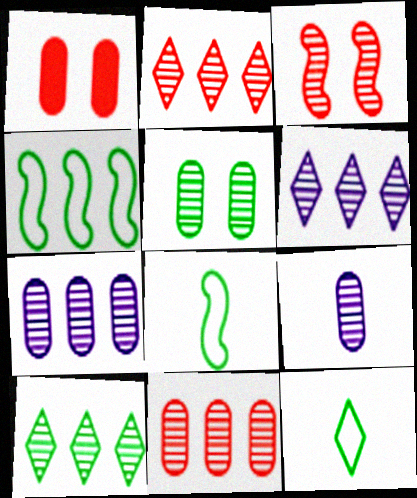[[1, 6, 8], 
[2, 6, 10], 
[3, 9, 10], 
[5, 9, 11]]